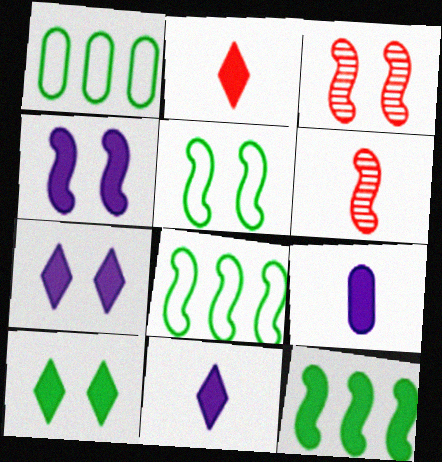[[1, 3, 11], 
[1, 6, 7], 
[3, 4, 5], 
[4, 6, 8]]